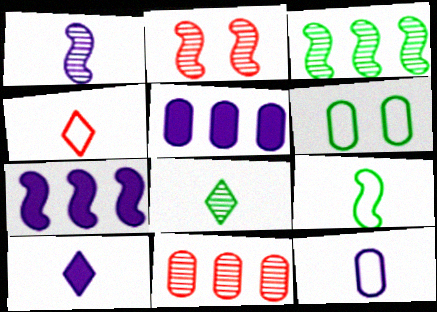[[1, 2, 3], 
[1, 10, 12], 
[2, 7, 9], 
[4, 8, 10], 
[4, 9, 12]]